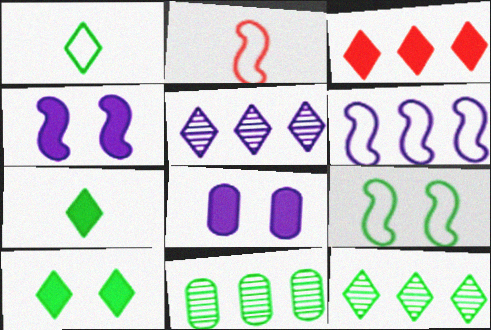[[1, 10, 12], 
[2, 6, 9], 
[2, 8, 12], 
[3, 6, 11], 
[7, 9, 11]]